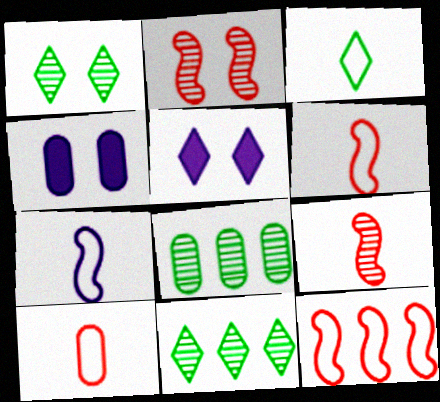[[3, 7, 10], 
[4, 6, 11], 
[4, 8, 10], 
[5, 6, 8]]